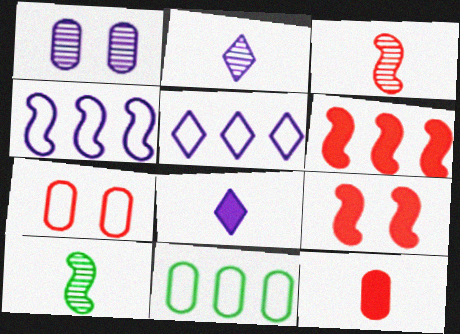[[1, 4, 8], 
[1, 11, 12], 
[2, 9, 11], 
[4, 9, 10]]